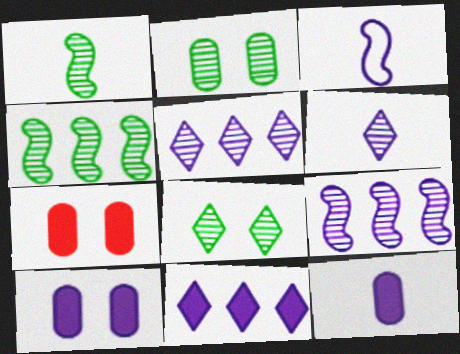[[3, 5, 10], 
[3, 6, 12]]